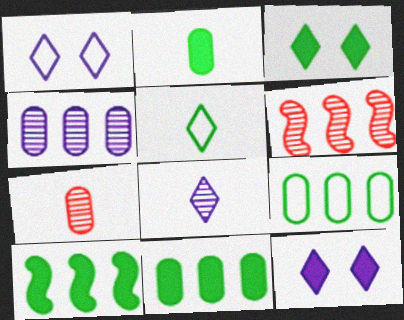[[1, 2, 6], 
[1, 7, 10], 
[2, 3, 10]]